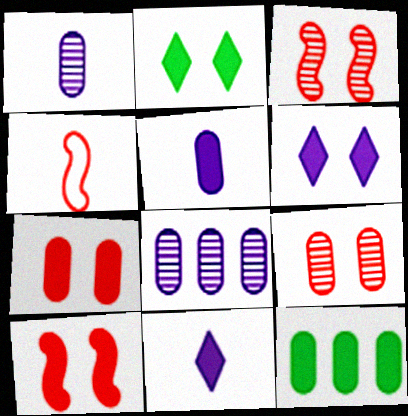[[2, 4, 8], 
[5, 7, 12], 
[10, 11, 12]]